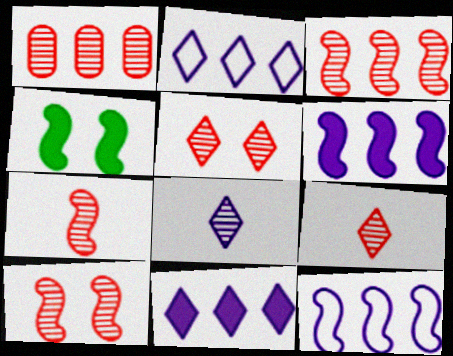[[1, 5, 7], 
[1, 9, 10], 
[3, 7, 10], 
[4, 7, 12]]